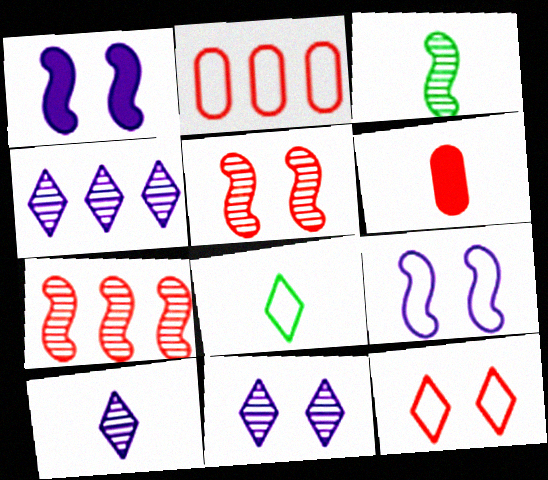[[2, 8, 9], 
[4, 10, 11], 
[6, 7, 12]]